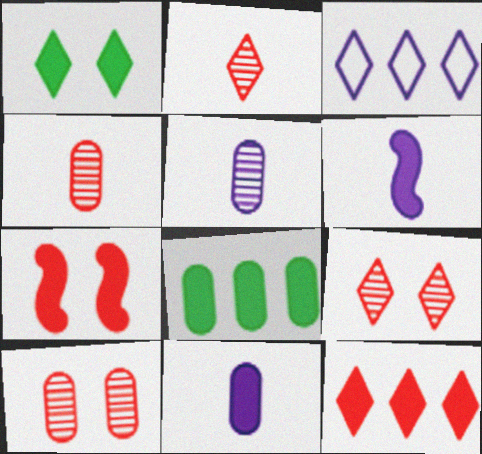[[1, 2, 3]]